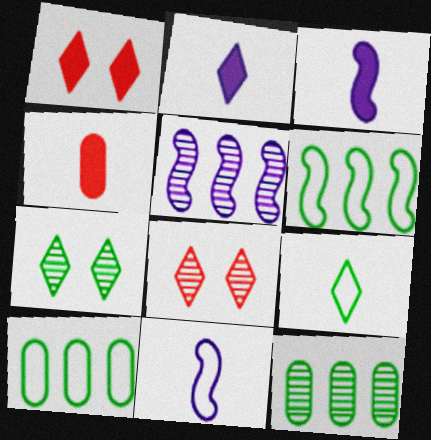[[1, 11, 12], 
[3, 8, 10]]